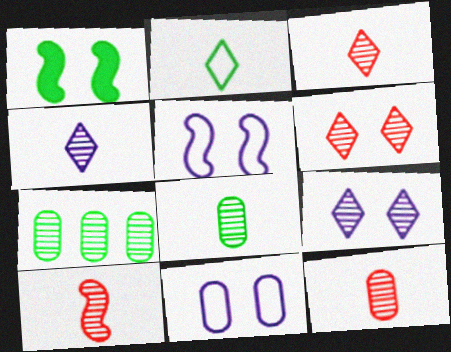[[1, 2, 7], 
[1, 6, 11], 
[3, 10, 12], 
[4, 8, 10], 
[7, 9, 10]]